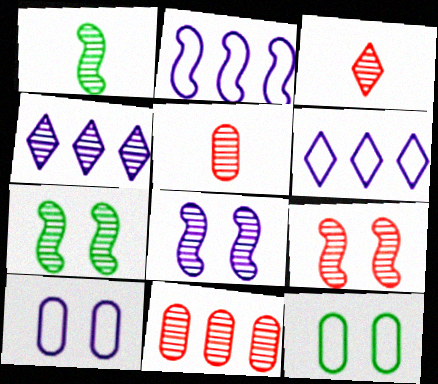[[3, 9, 11], 
[4, 5, 7], 
[7, 8, 9]]